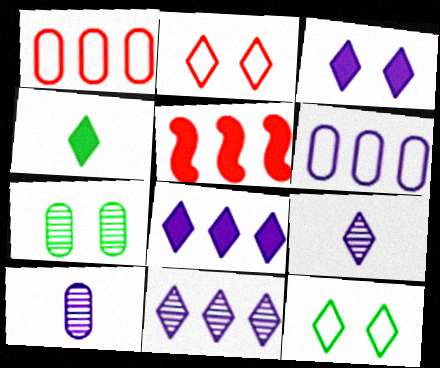[[2, 4, 11], 
[5, 10, 12]]